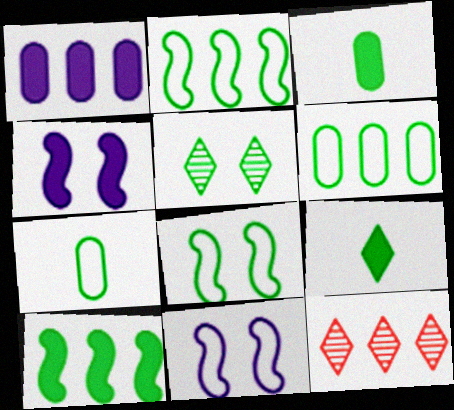[[1, 2, 12], 
[2, 3, 5], 
[3, 11, 12], 
[4, 7, 12], 
[5, 7, 10]]